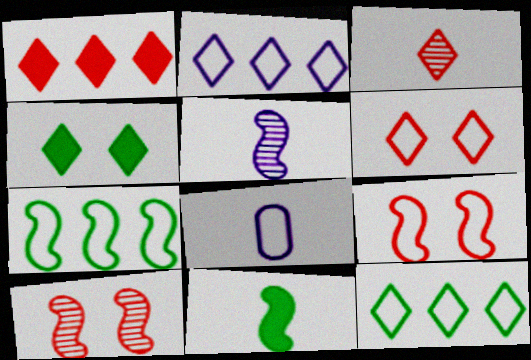[[1, 3, 6], 
[2, 3, 4], 
[3, 8, 11], 
[6, 7, 8], 
[8, 9, 12]]